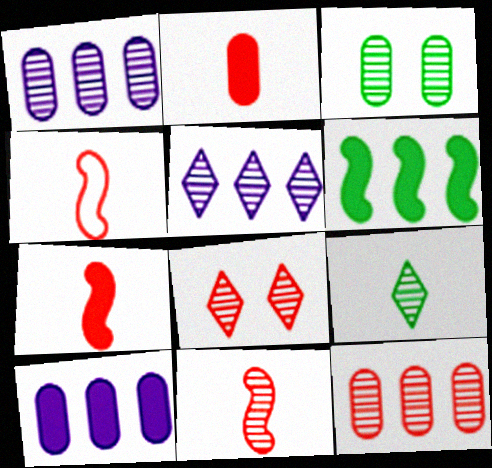[[3, 5, 11], 
[4, 7, 11], 
[5, 8, 9], 
[8, 11, 12]]